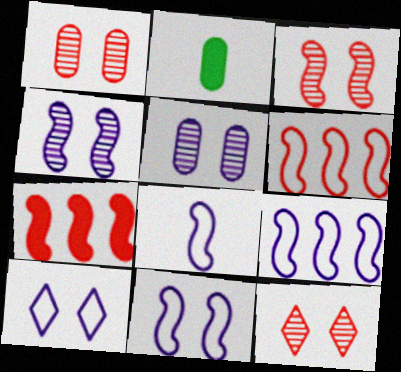[[1, 3, 12], 
[2, 9, 12], 
[8, 9, 11]]